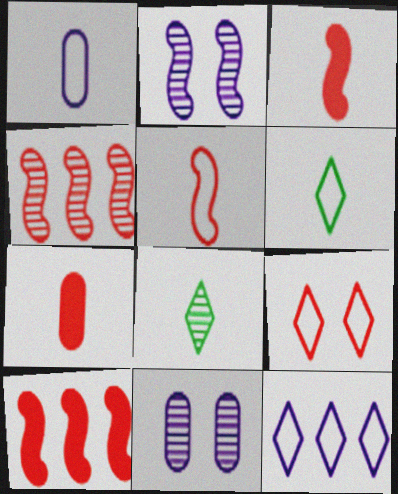[[1, 3, 8], 
[1, 5, 6], 
[4, 7, 9], 
[4, 8, 11], 
[6, 9, 12], 
[6, 10, 11]]